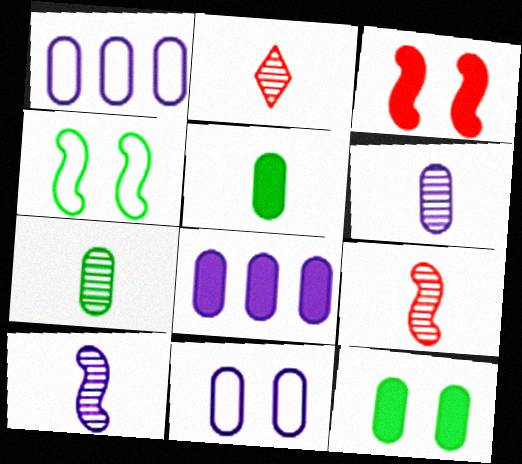[[2, 4, 8], 
[2, 7, 10], 
[6, 8, 11]]